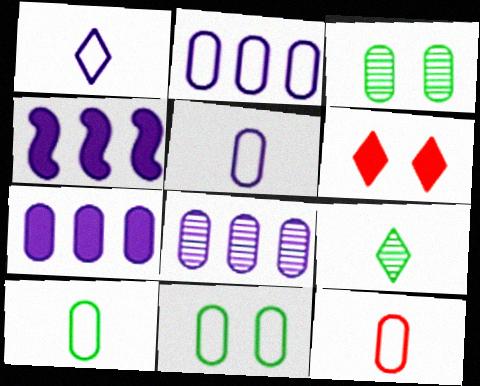[[2, 7, 8], 
[2, 11, 12], 
[3, 7, 12], 
[5, 10, 12]]